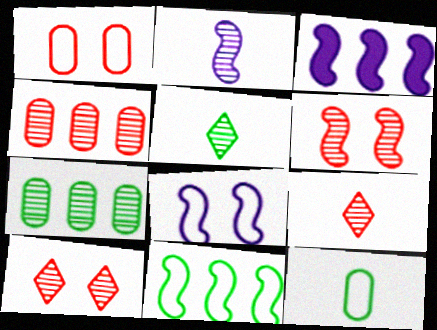[[1, 3, 5], 
[2, 3, 8], 
[2, 7, 10], 
[3, 10, 12], 
[4, 6, 9]]